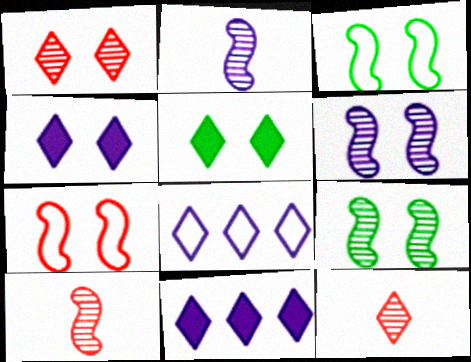[[5, 8, 12]]